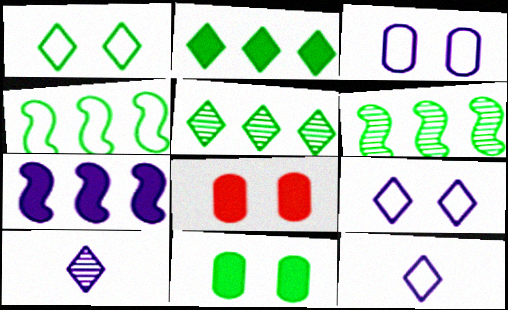[[3, 7, 10], 
[4, 8, 10], 
[6, 8, 12]]